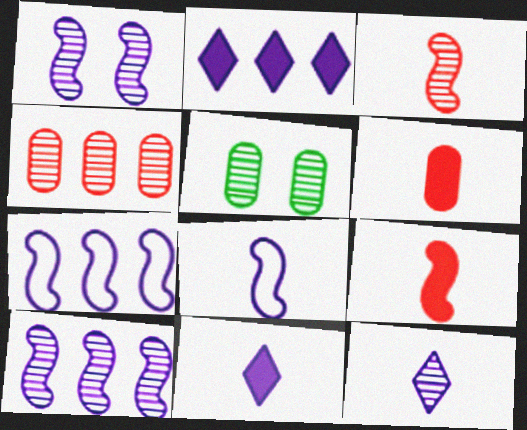[]